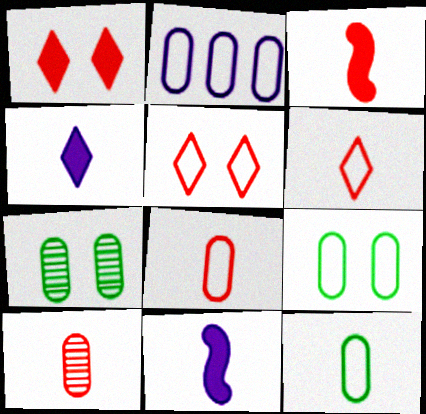[[2, 8, 9], 
[3, 6, 10]]